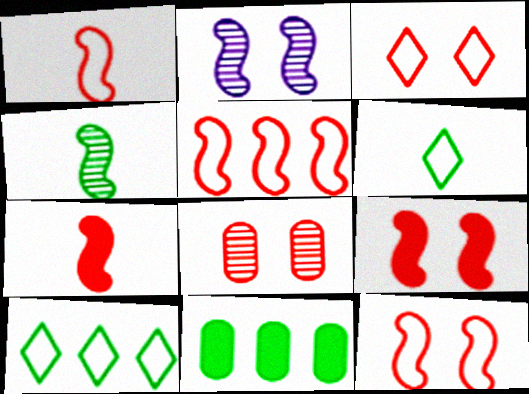[[1, 5, 12], 
[3, 8, 9]]